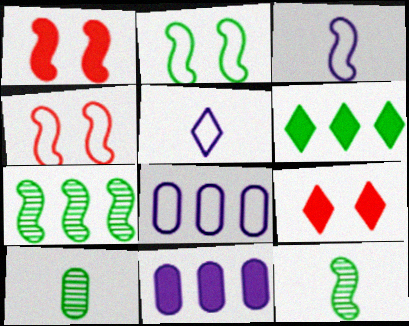[[1, 3, 7], 
[2, 6, 10], 
[8, 9, 12]]